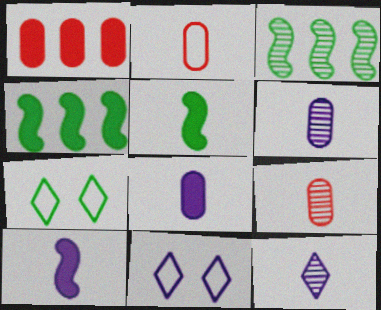[[2, 5, 12], 
[4, 9, 11]]